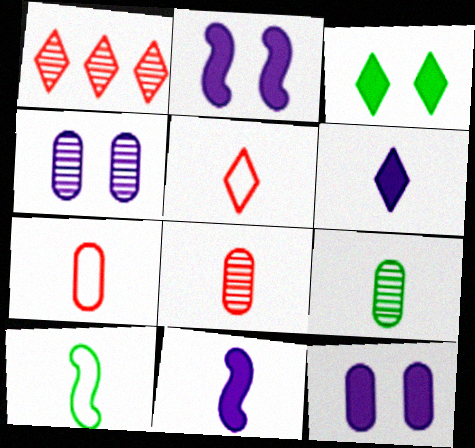[[1, 10, 12], 
[5, 9, 11], 
[6, 8, 10]]